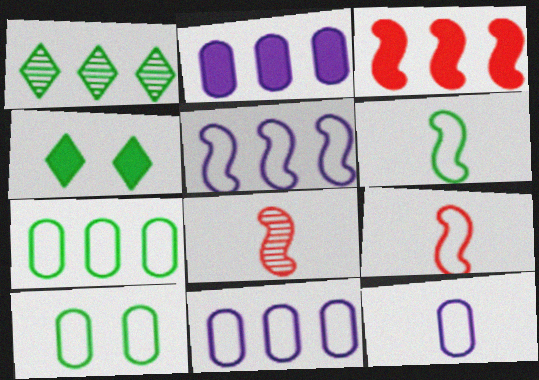[[1, 3, 11], 
[4, 8, 11]]